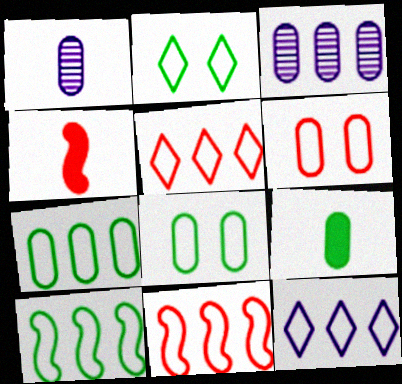[[2, 3, 4], 
[3, 6, 9], 
[7, 11, 12]]